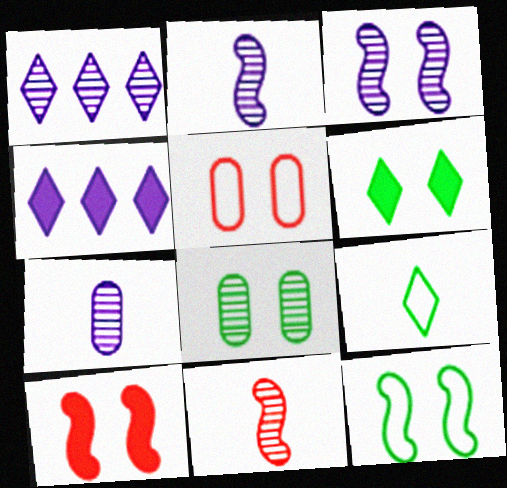[[1, 3, 7], 
[1, 8, 11], 
[3, 5, 6], 
[3, 10, 12], 
[6, 8, 12]]